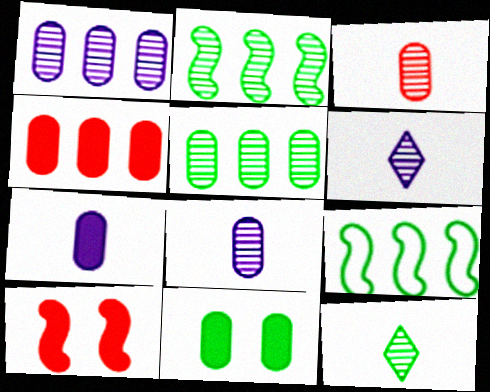[[4, 7, 11], 
[9, 11, 12]]